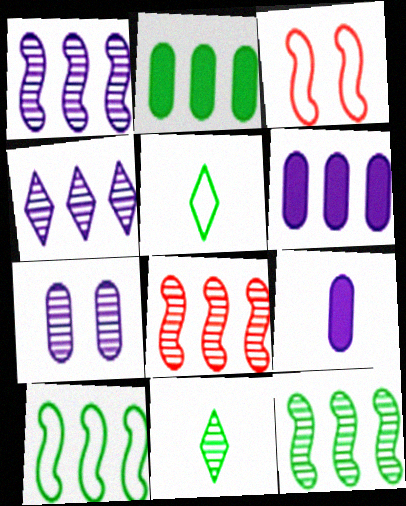[[1, 8, 12], 
[3, 6, 11], 
[7, 8, 11]]